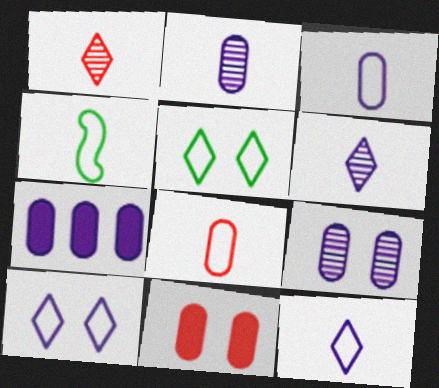[[3, 7, 9], 
[4, 8, 12]]